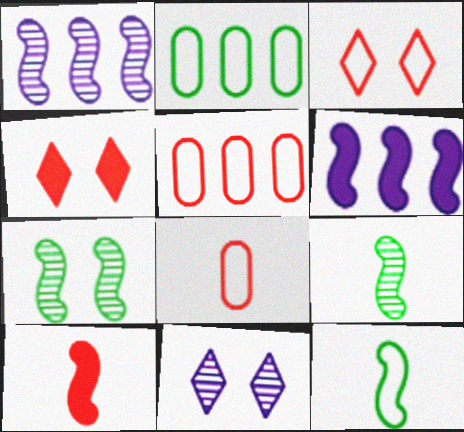[[2, 10, 11]]